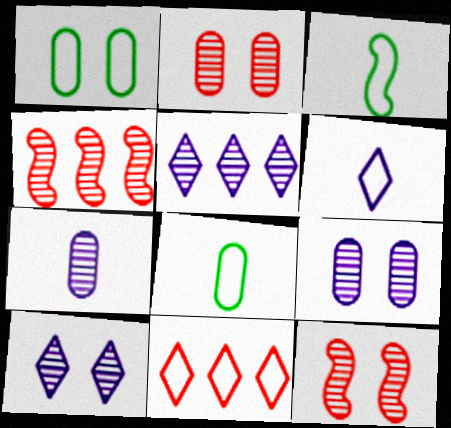[]